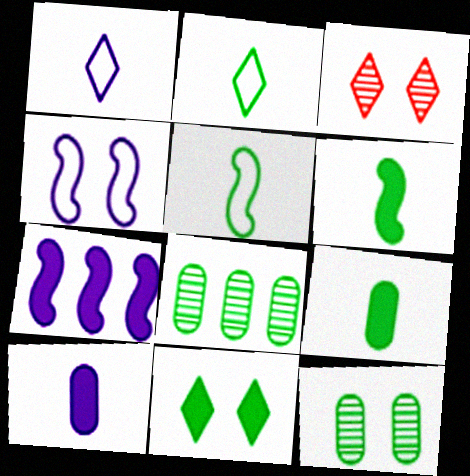[[5, 8, 11]]